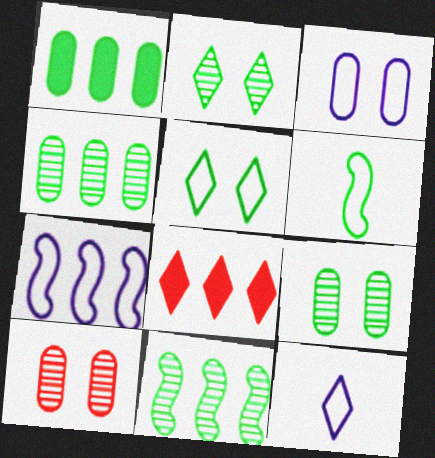[[1, 2, 6], 
[2, 8, 12], 
[3, 7, 12], 
[4, 7, 8]]